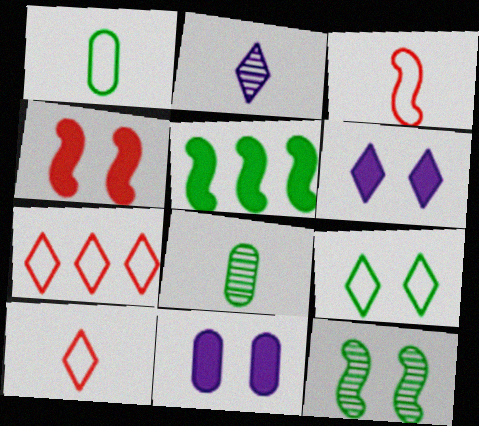[[5, 8, 9]]